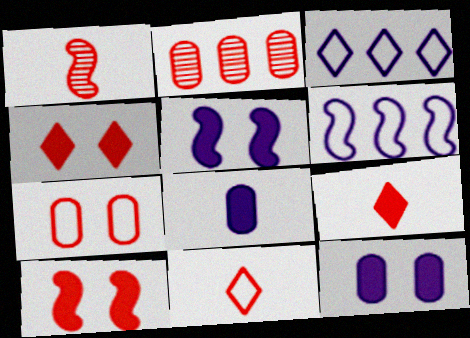[[2, 10, 11]]